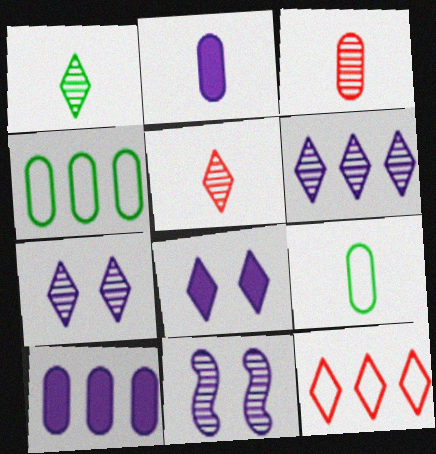[[1, 8, 12], 
[2, 3, 9]]